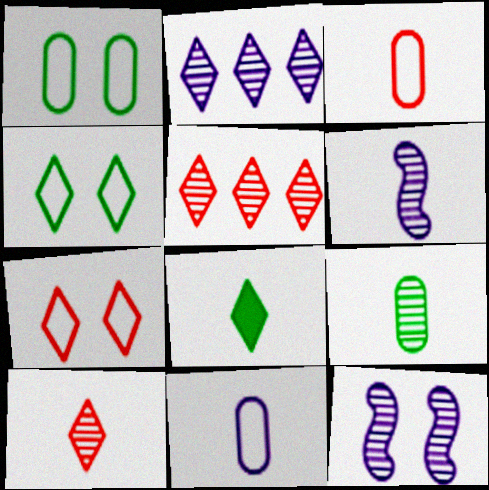[[2, 7, 8], 
[3, 6, 8], 
[5, 9, 12], 
[6, 9, 10]]